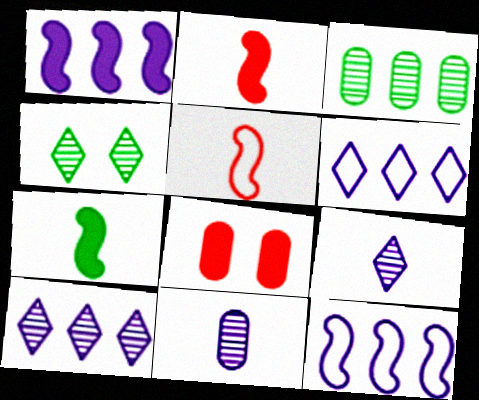[]